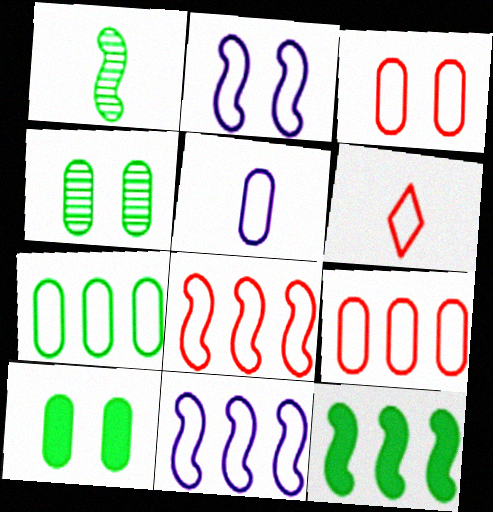[[2, 6, 7], 
[3, 5, 7], 
[3, 6, 8]]